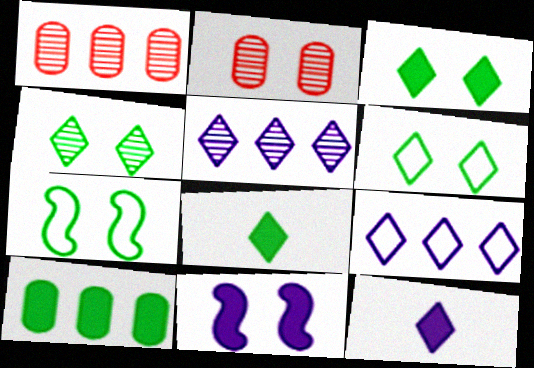[[1, 7, 12], 
[2, 6, 11], 
[3, 4, 6]]